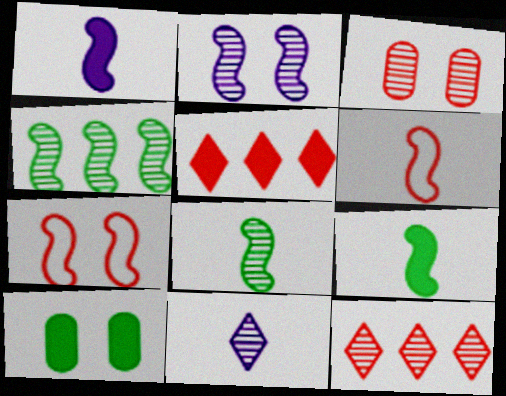[[1, 4, 7], 
[1, 5, 10], 
[1, 6, 8], 
[3, 4, 11], 
[3, 5, 6]]